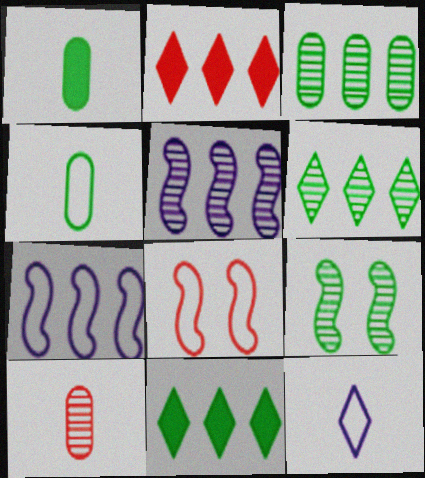[[2, 3, 7], 
[2, 8, 10], 
[4, 9, 11]]